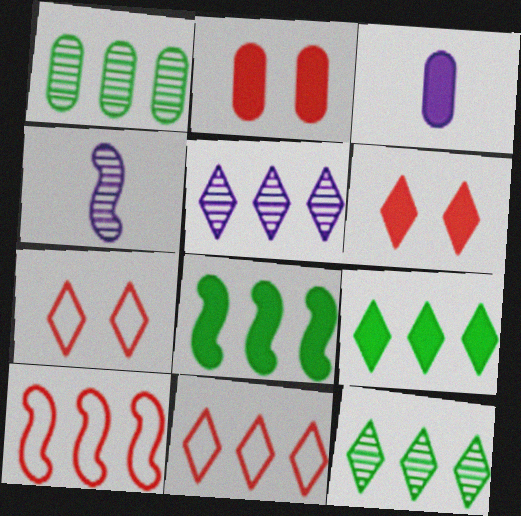[[3, 6, 8], 
[5, 9, 11]]